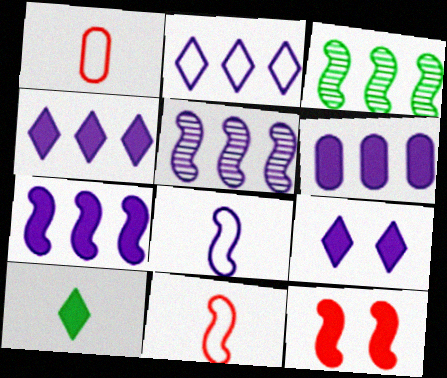[[1, 3, 9], 
[2, 5, 6], 
[3, 8, 12], 
[4, 6, 7], 
[6, 10, 12]]